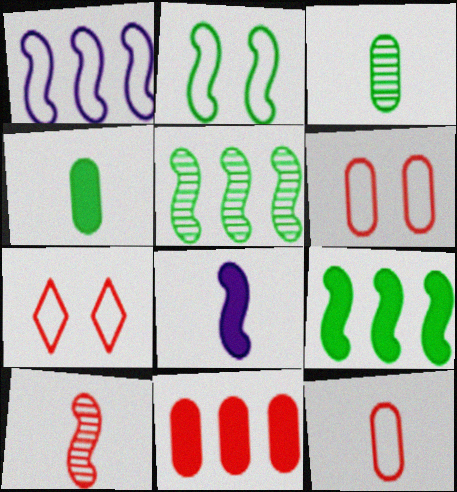[[7, 10, 11]]